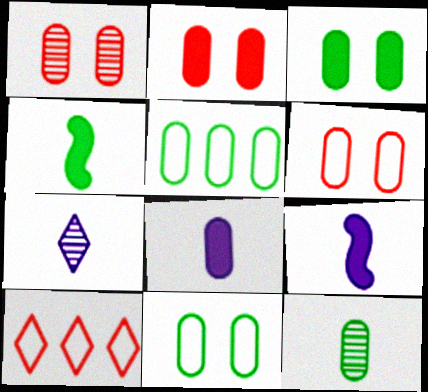[[1, 2, 6], 
[1, 5, 8], 
[3, 5, 12]]